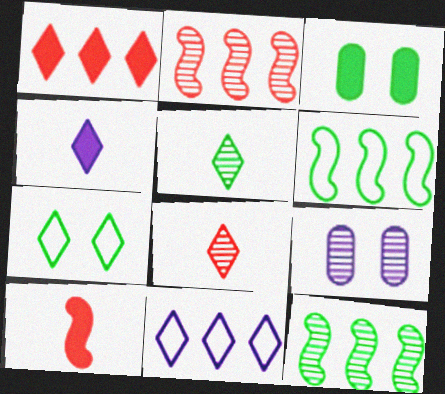[[2, 5, 9], 
[3, 5, 6], 
[8, 9, 12]]